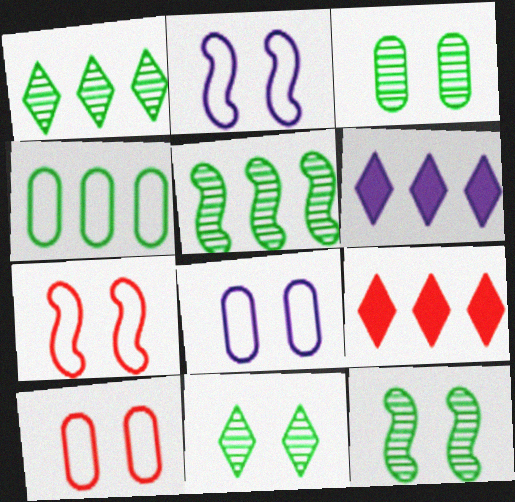[[3, 11, 12]]